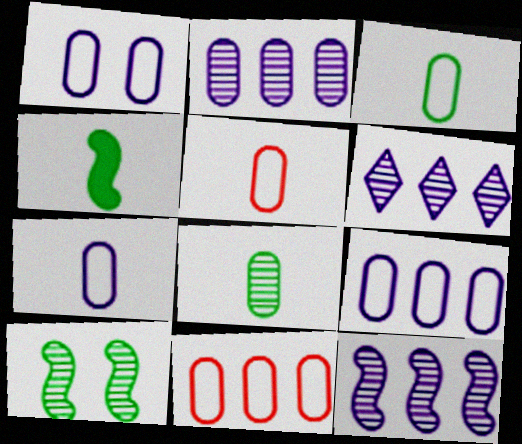[[1, 3, 11], 
[1, 7, 9], 
[2, 6, 12], 
[3, 5, 7]]